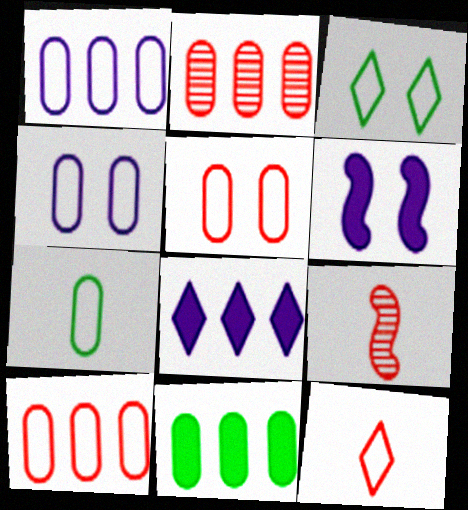[[1, 2, 11], 
[1, 5, 7], 
[4, 7, 10]]